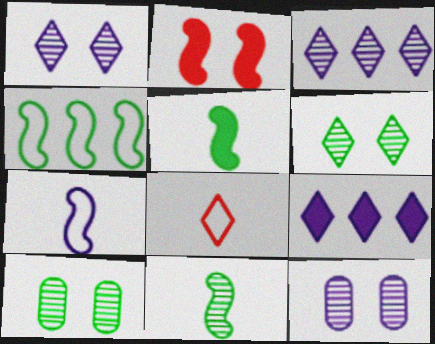[[6, 8, 9], 
[7, 9, 12]]